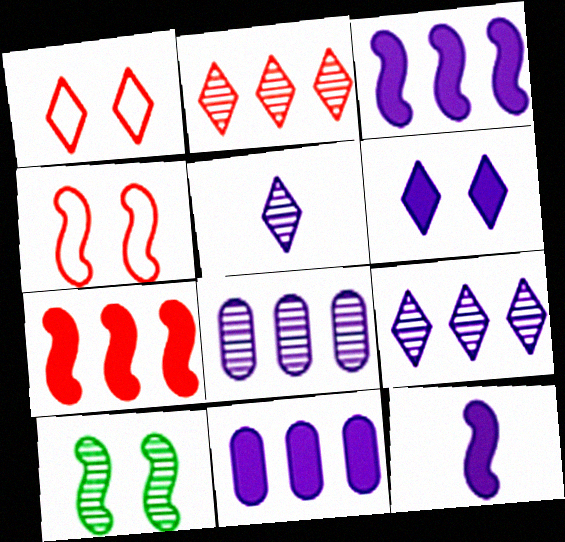[[6, 11, 12]]